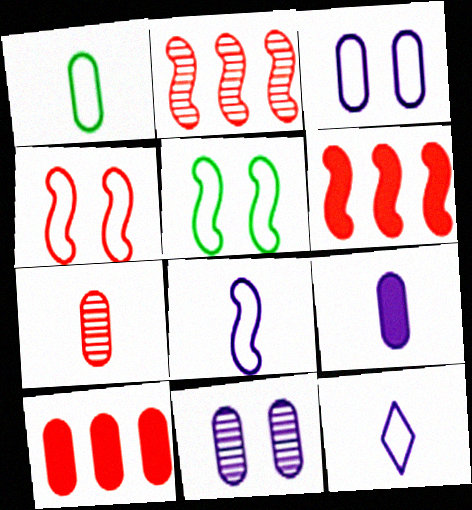[[1, 7, 9], 
[1, 10, 11]]